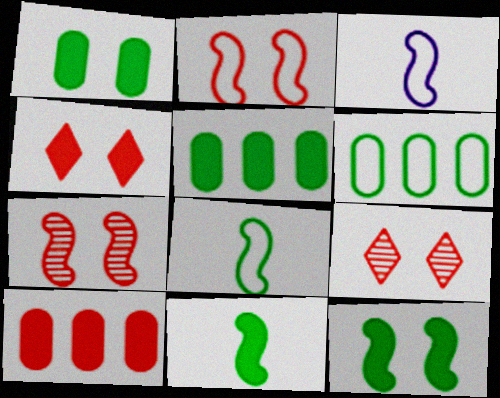[[3, 5, 9]]